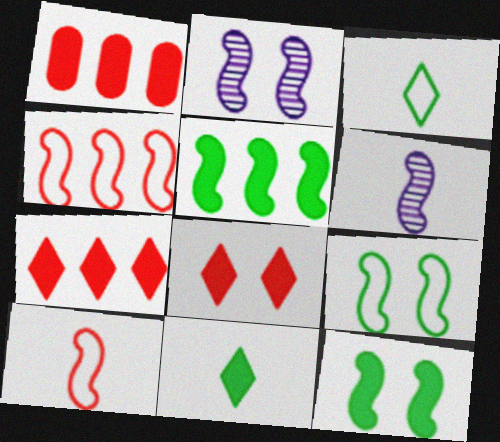[[1, 2, 3], 
[2, 5, 10], 
[4, 6, 12]]